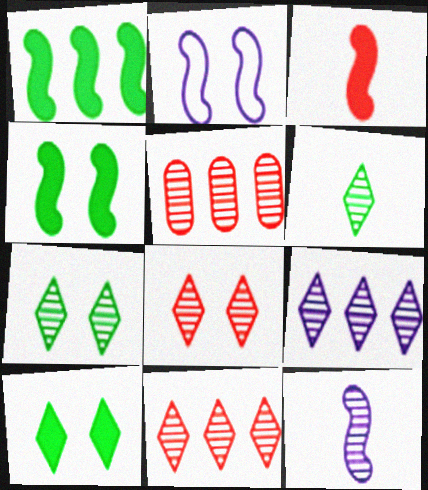[[5, 7, 12], 
[6, 8, 9]]